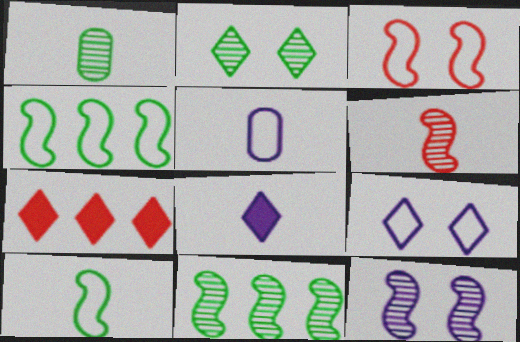[[1, 2, 11], 
[6, 11, 12]]